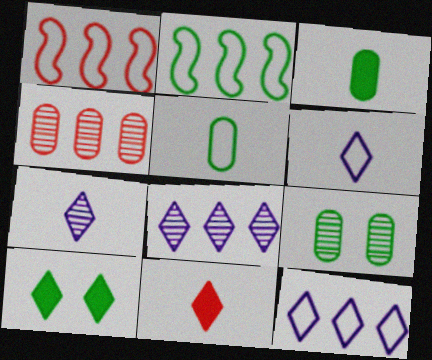[]